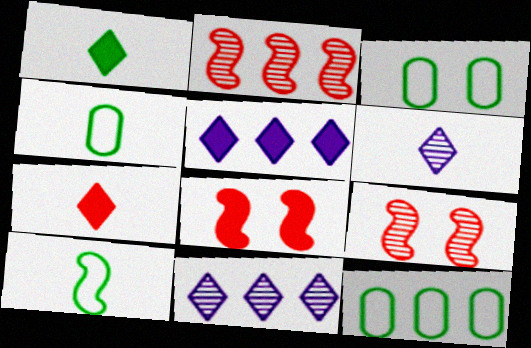[[2, 5, 12], 
[3, 4, 12], 
[4, 5, 9], 
[4, 8, 11], 
[6, 8, 12]]